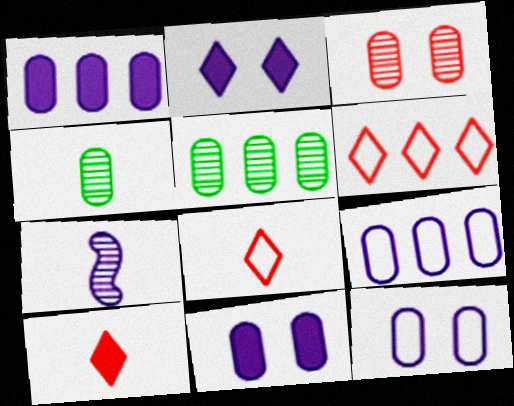[[2, 7, 9]]